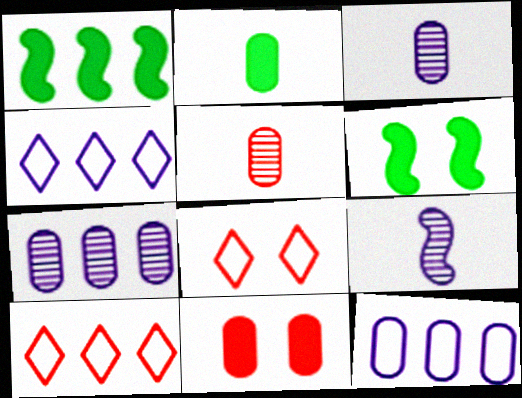[[1, 3, 8], 
[1, 7, 10], 
[3, 6, 10], 
[4, 5, 6]]